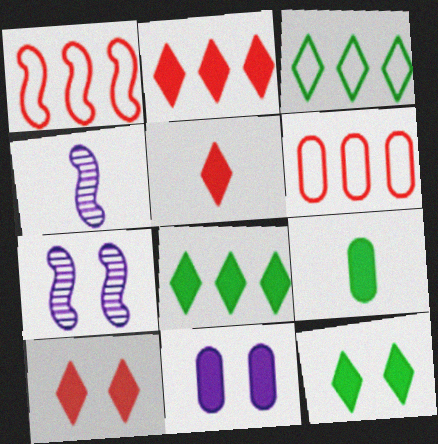[[2, 5, 10], 
[4, 6, 12]]